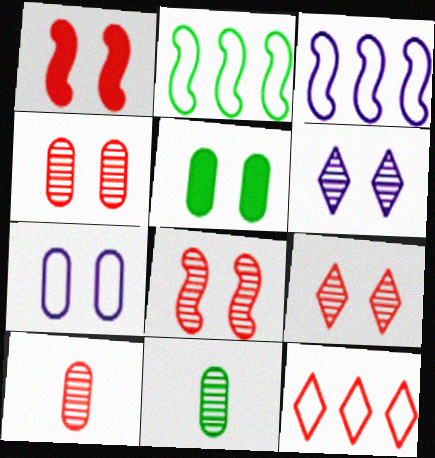[[1, 10, 12], 
[4, 5, 7], 
[4, 8, 9]]